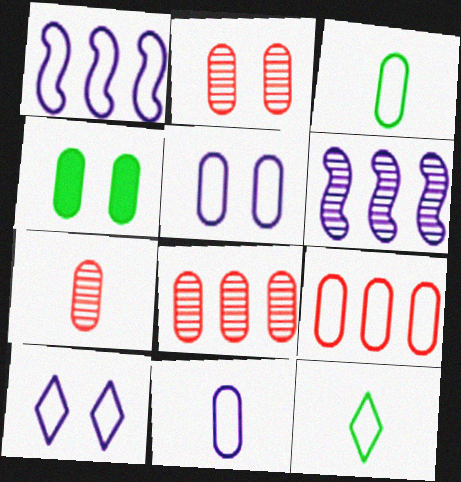[[1, 10, 11], 
[2, 4, 5], 
[2, 7, 8], 
[3, 5, 9], 
[4, 8, 11]]